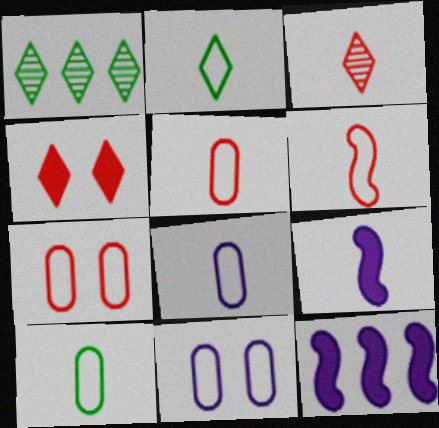[[1, 7, 9], 
[2, 6, 8], 
[3, 9, 10], 
[5, 8, 10]]